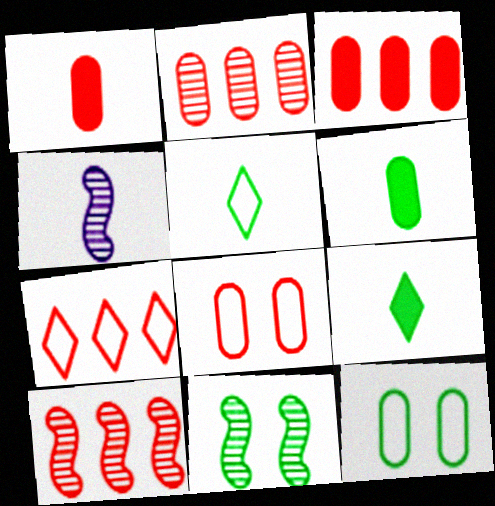[[1, 2, 8], 
[1, 4, 5], 
[3, 7, 10], 
[4, 10, 11]]